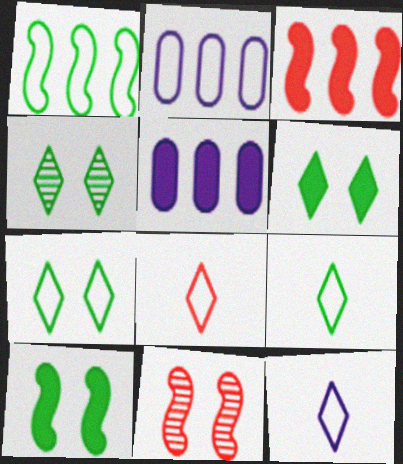[[4, 6, 7], 
[5, 9, 11], 
[8, 9, 12]]